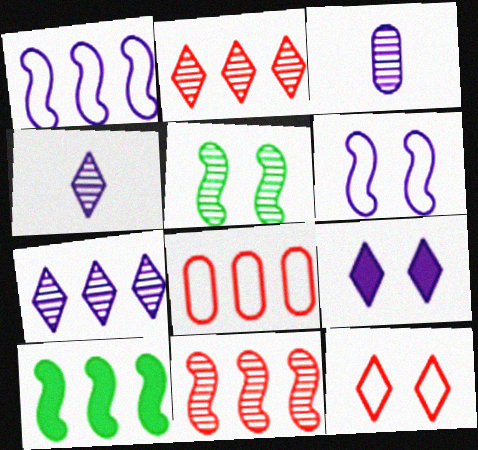[[1, 3, 9], 
[1, 10, 11], 
[2, 3, 5], 
[3, 10, 12], 
[7, 8, 10]]